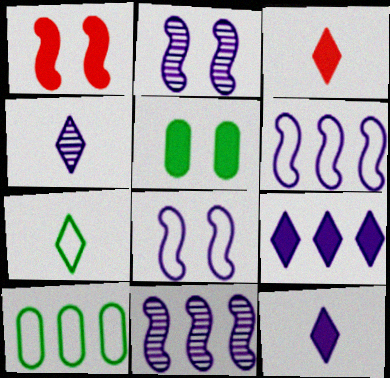[[1, 4, 10], 
[2, 3, 10], 
[3, 4, 7]]